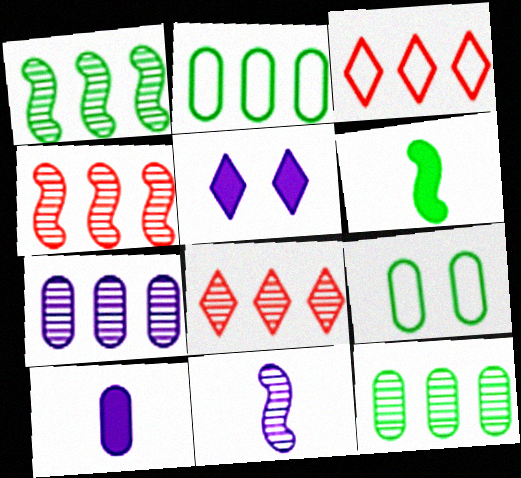[[1, 7, 8]]